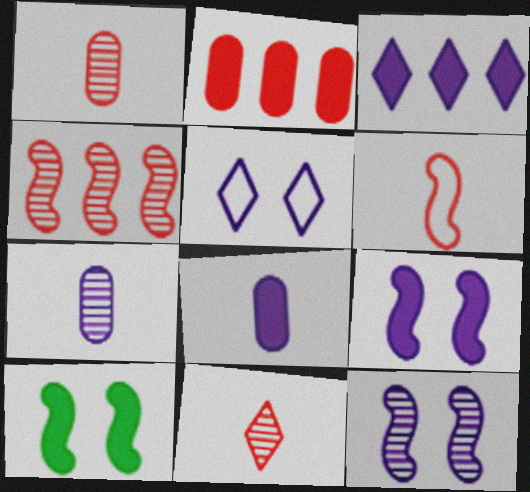[[3, 8, 9]]